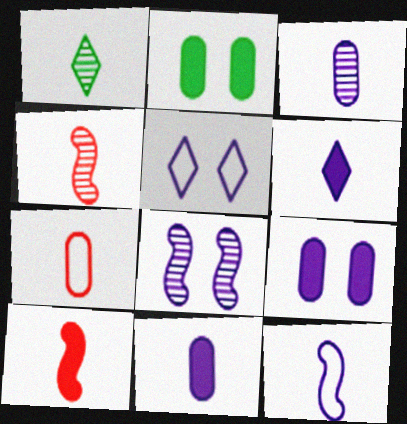[[1, 3, 4], 
[3, 6, 12], 
[5, 8, 9]]